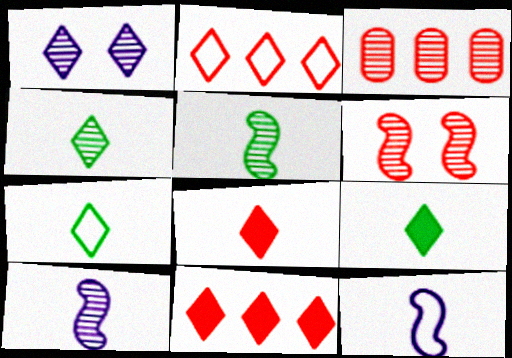[[1, 2, 9], 
[1, 3, 5], 
[1, 7, 11], 
[4, 7, 9]]